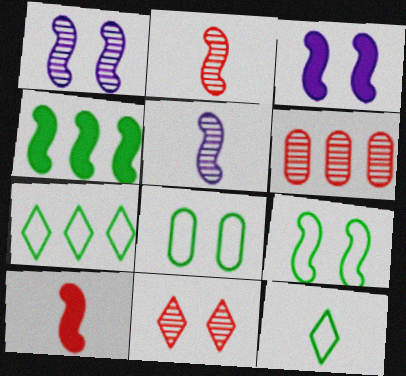[[2, 6, 11], 
[3, 4, 10], 
[3, 6, 12], 
[3, 8, 11]]